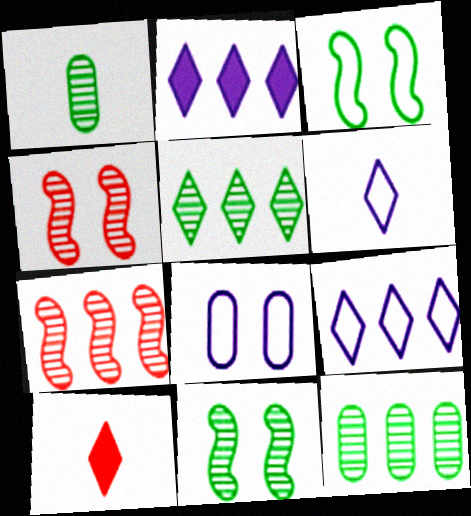[[1, 5, 11]]